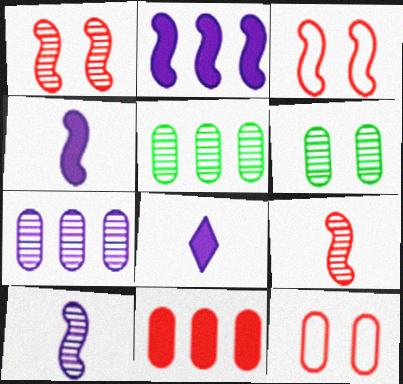[[3, 5, 8]]